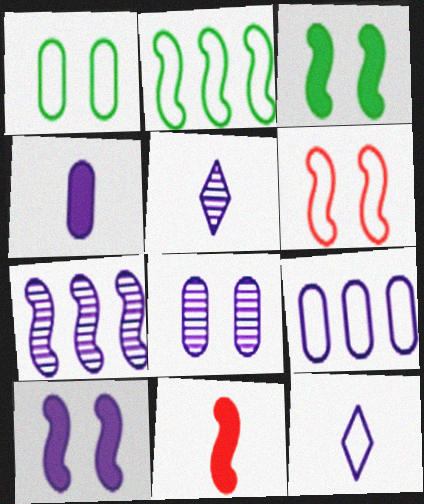[[4, 8, 9], 
[5, 7, 8], 
[5, 9, 10]]